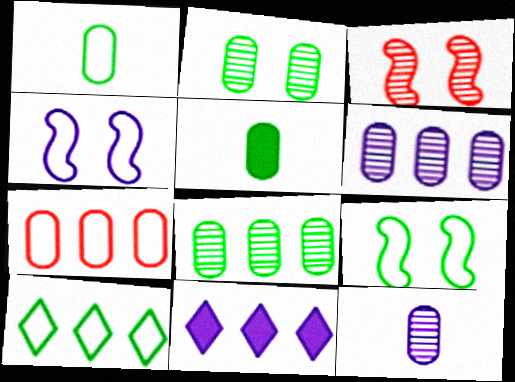[[1, 3, 11], 
[1, 9, 10], 
[4, 11, 12]]